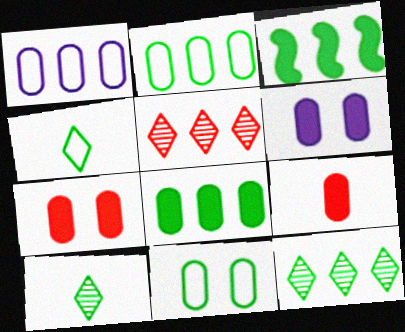[[1, 3, 5], 
[2, 3, 12], 
[3, 10, 11], 
[6, 8, 9]]